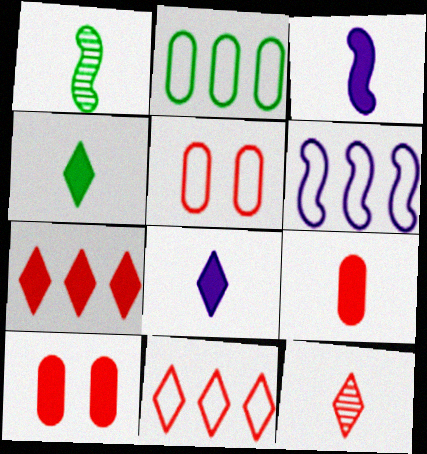[[2, 6, 11], 
[3, 4, 9]]